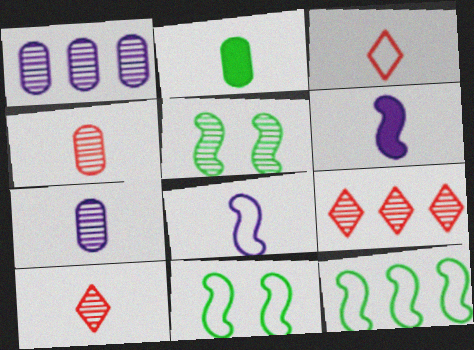[[1, 5, 10], 
[2, 8, 10], 
[5, 7, 9]]